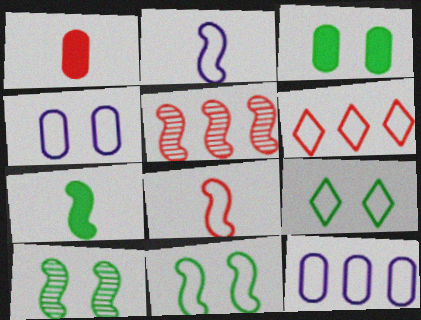[[3, 9, 10], 
[8, 9, 12]]